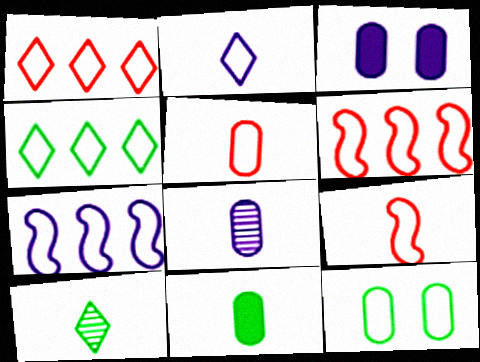[[2, 6, 12], 
[3, 6, 10], 
[5, 8, 11]]